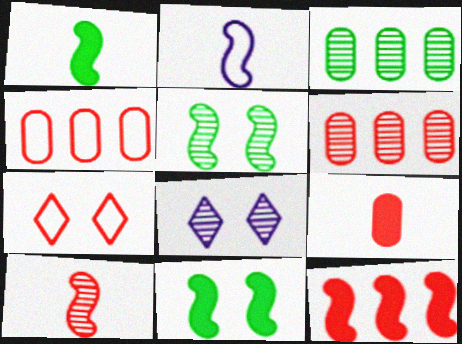[[1, 2, 10], 
[1, 4, 8], 
[2, 5, 12], 
[3, 8, 10]]